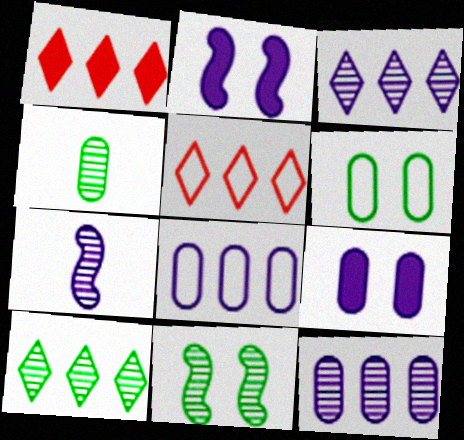[[1, 6, 7], 
[2, 4, 5], 
[4, 10, 11]]